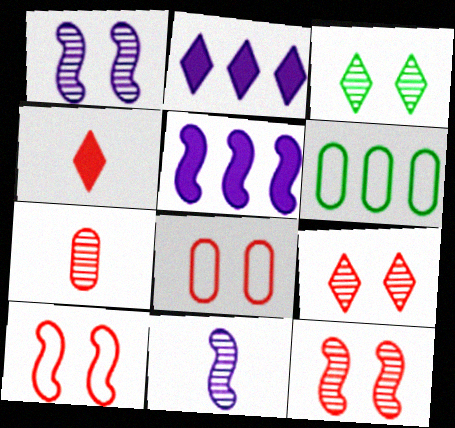[[1, 4, 6]]